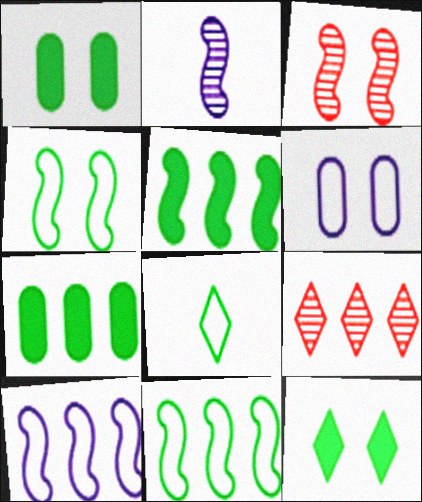[[3, 6, 12], 
[7, 9, 10]]